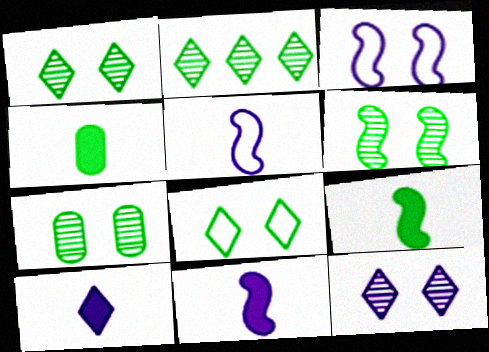[[1, 6, 7]]